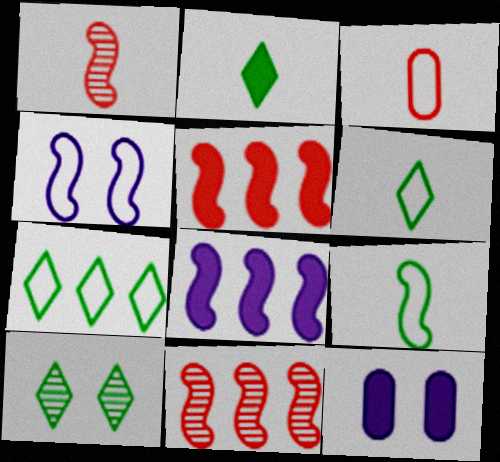[[1, 7, 12], 
[2, 5, 12], 
[2, 7, 10], 
[3, 4, 7], 
[3, 8, 10], 
[6, 11, 12]]